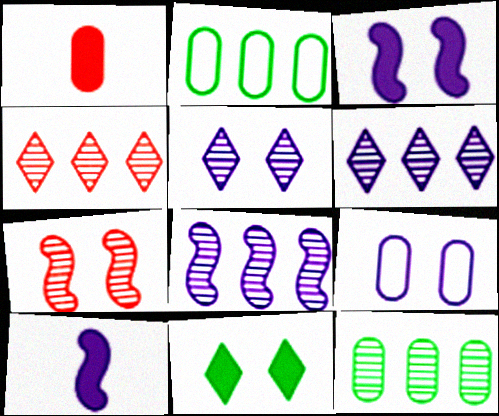[[1, 9, 12], 
[3, 5, 9], 
[4, 8, 12], 
[6, 9, 10], 
[7, 9, 11]]